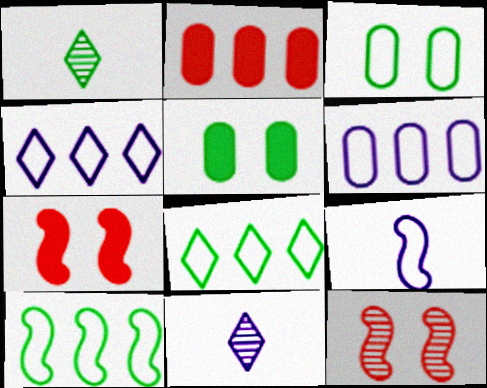[[1, 5, 10], 
[1, 6, 7]]